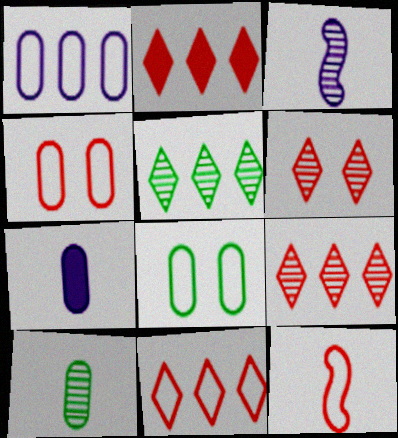[[2, 3, 8], 
[2, 9, 11], 
[4, 11, 12]]